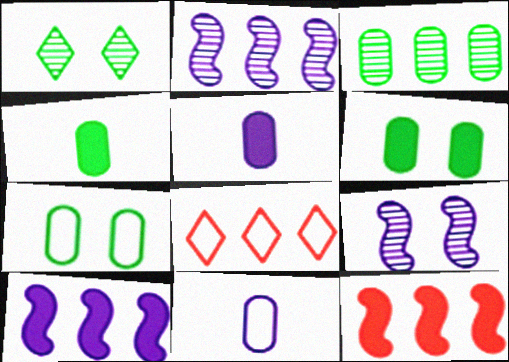[[1, 11, 12], 
[3, 4, 7], 
[3, 8, 10], 
[4, 8, 9]]